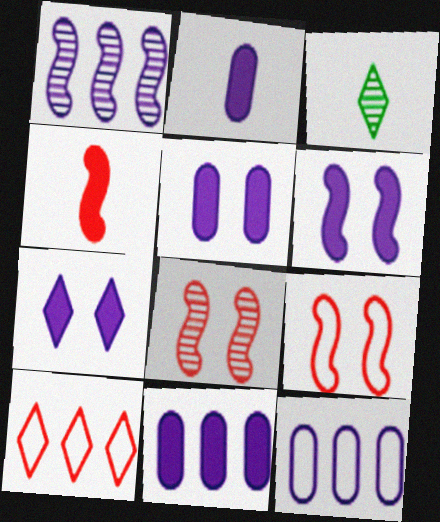[[2, 5, 11], 
[3, 7, 10], 
[3, 9, 11], 
[5, 6, 7]]